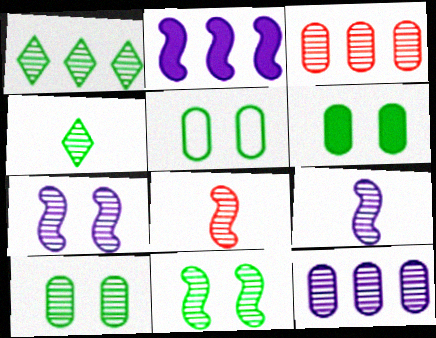[[3, 4, 7], 
[5, 6, 10]]